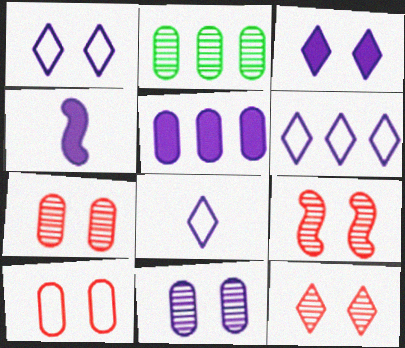[[1, 6, 8], 
[3, 4, 5], 
[4, 6, 11], 
[7, 9, 12]]